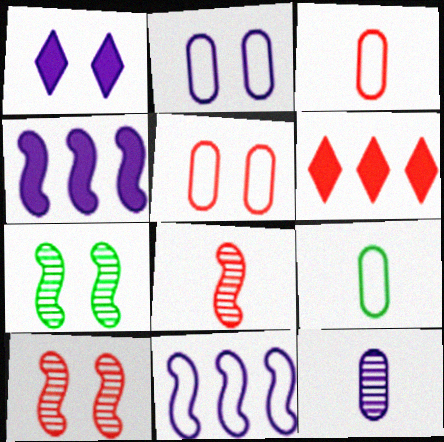[[1, 5, 7], 
[1, 11, 12], 
[3, 6, 10], 
[5, 6, 8]]